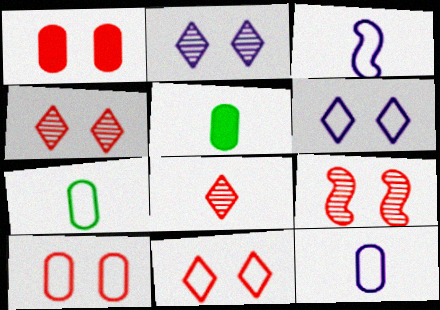[[1, 9, 11], 
[3, 5, 8]]